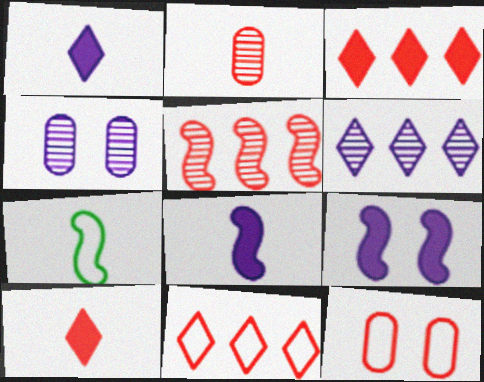[[1, 2, 7], 
[3, 4, 7], 
[5, 7, 9], 
[5, 10, 12]]